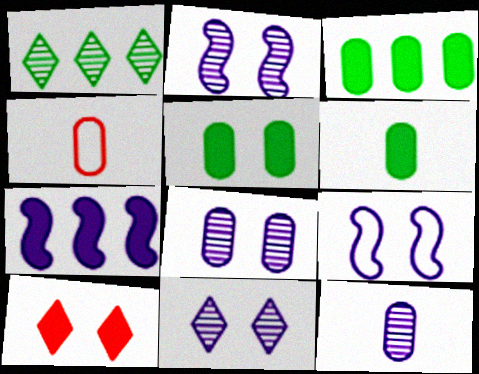[[2, 8, 11], 
[3, 4, 8], 
[3, 5, 6], 
[4, 6, 12], 
[6, 7, 10]]